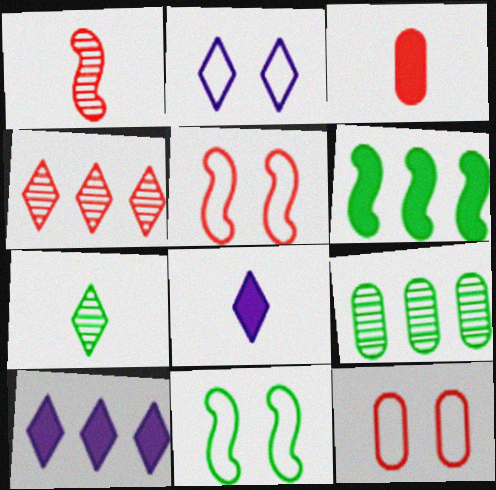[[2, 11, 12], 
[3, 4, 5], 
[5, 8, 9]]